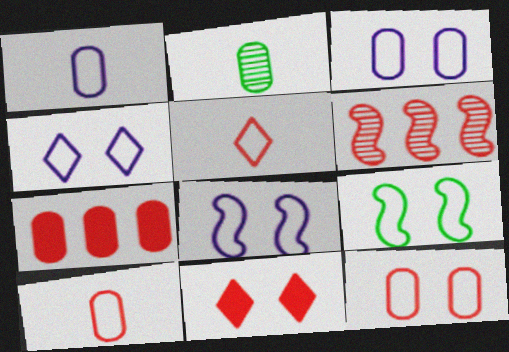[[2, 3, 7], 
[3, 4, 8], 
[4, 9, 12], 
[6, 10, 11]]